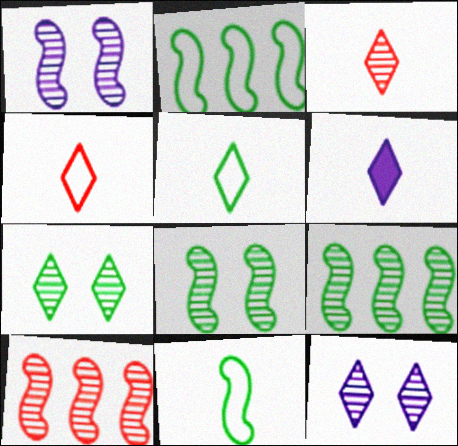[[3, 5, 6]]